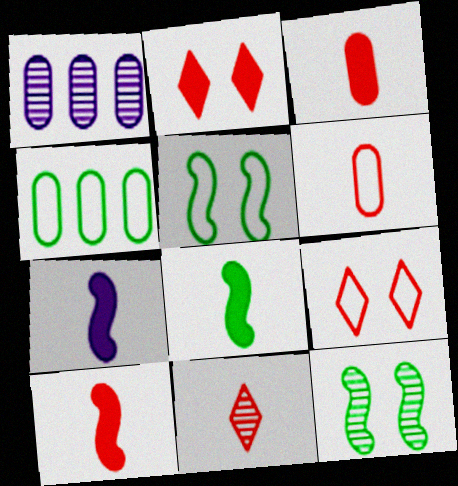[[1, 8, 9], 
[1, 11, 12], 
[6, 10, 11], 
[7, 8, 10]]